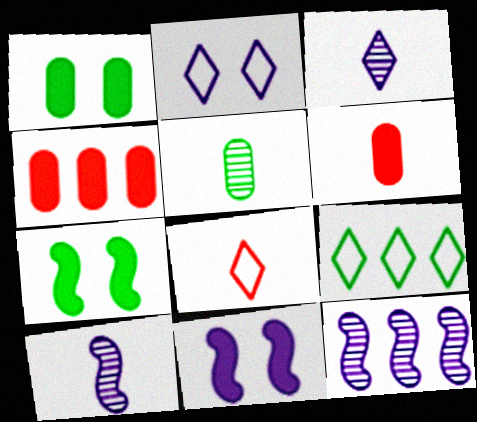[[1, 8, 12], 
[2, 8, 9], 
[4, 9, 12], 
[5, 7, 9]]